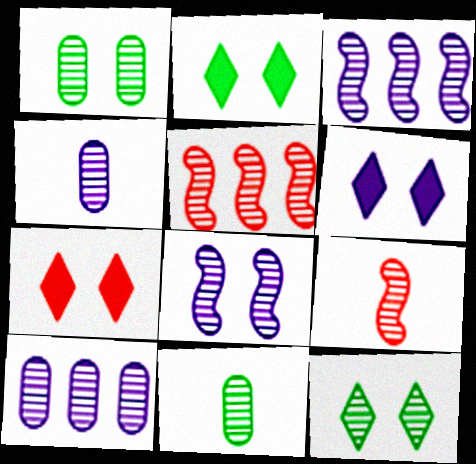[[2, 6, 7], 
[4, 5, 12], 
[9, 10, 12]]